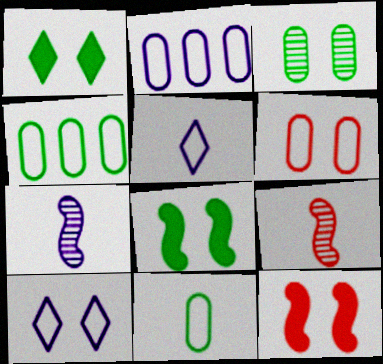[[1, 2, 9], 
[2, 6, 11], 
[3, 10, 12]]